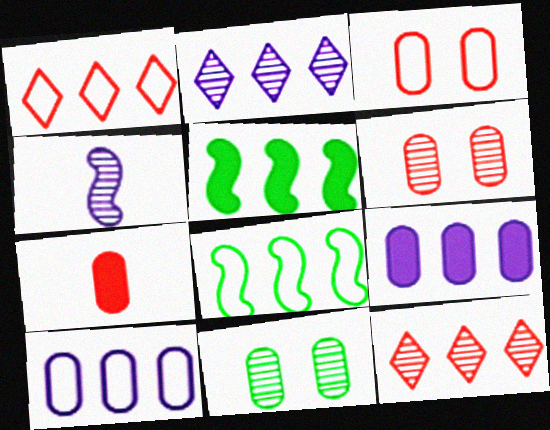[[1, 8, 10], 
[4, 11, 12], 
[5, 10, 12], 
[7, 10, 11], 
[8, 9, 12]]